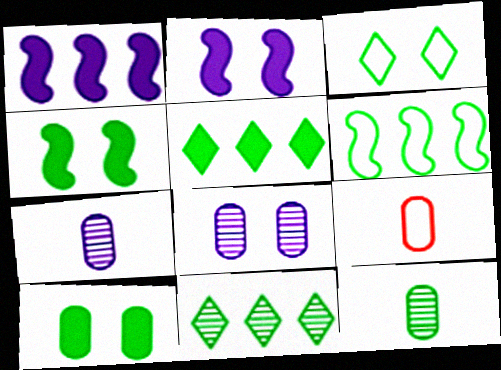[[2, 9, 11]]